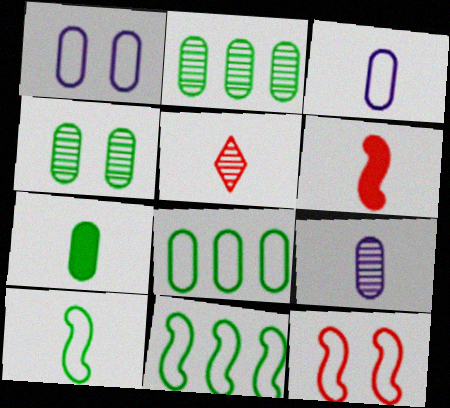[[4, 7, 8]]